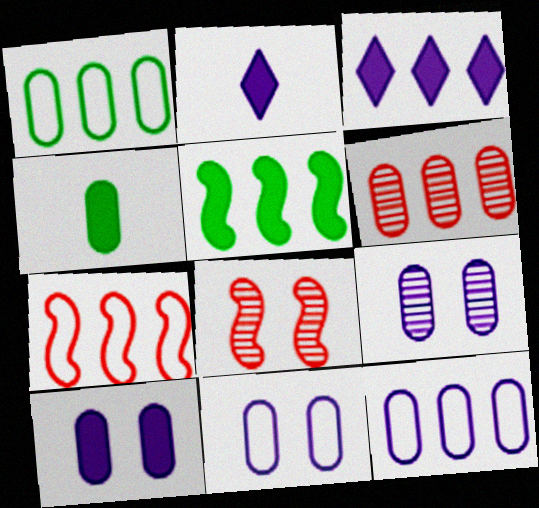[[1, 2, 8], 
[4, 6, 11], 
[9, 10, 11]]